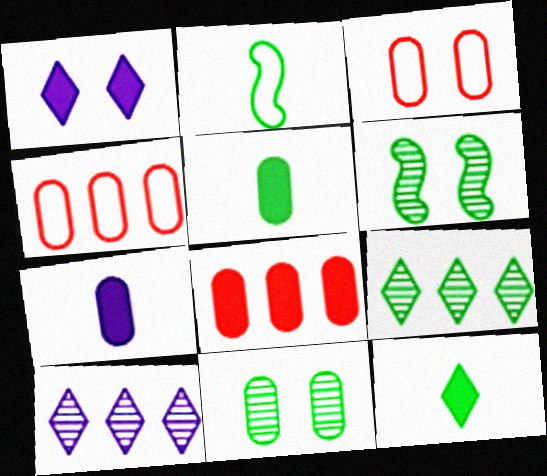[[1, 3, 6], 
[4, 7, 11]]